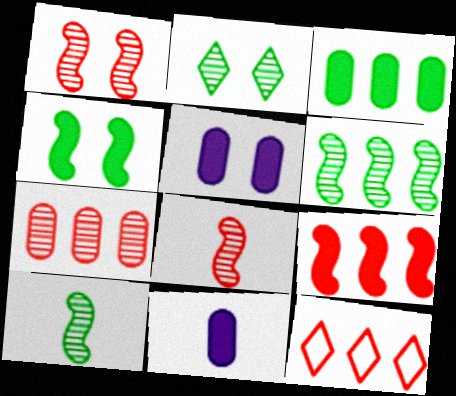[[5, 10, 12], 
[7, 9, 12]]